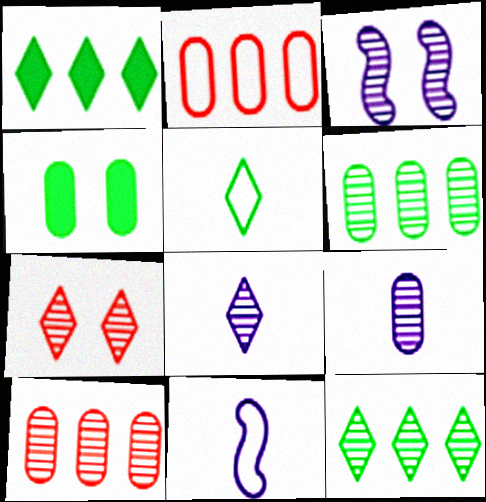[[2, 4, 9], 
[7, 8, 12]]